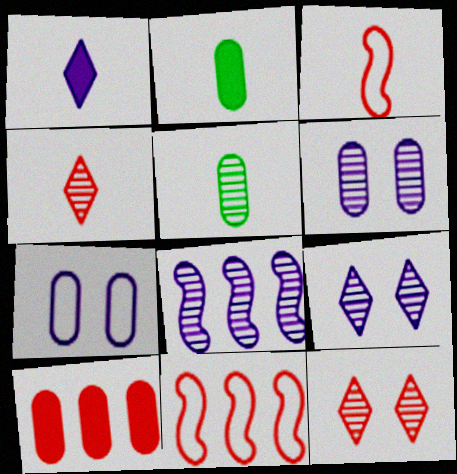[[1, 3, 5], 
[1, 7, 8], 
[2, 9, 11], 
[3, 10, 12], 
[5, 7, 10], 
[5, 8, 12]]